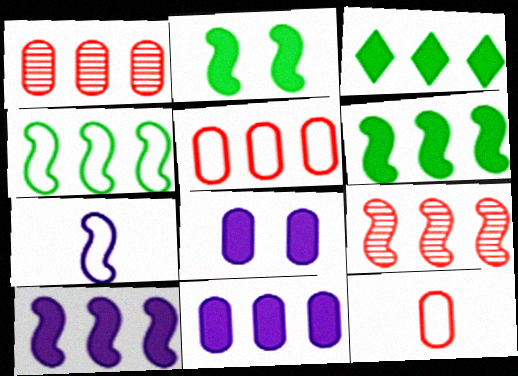[[2, 7, 9], 
[4, 9, 10]]